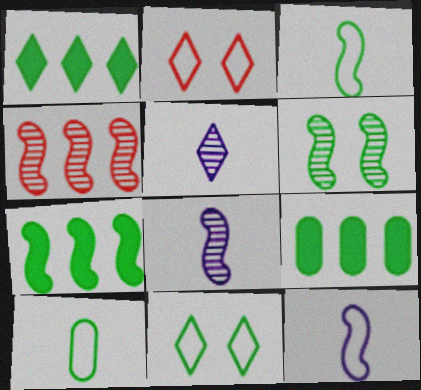[[1, 2, 5], 
[1, 6, 10], 
[1, 7, 9], 
[2, 8, 9], 
[3, 6, 7], 
[4, 6, 8]]